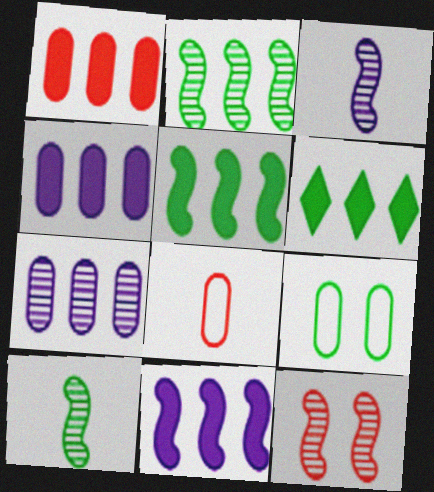[[1, 6, 11], 
[2, 3, 12], 
[6, 9, 10]]